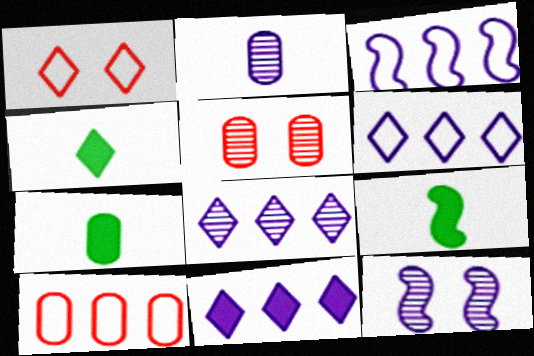[[1, 4, 8], 
[2, 8, 12], 
[3, 4, 5], 
[4, 7, 9], 
[4, 10, 12], 
[5, 6, 9], 
[6, 8, 11]]